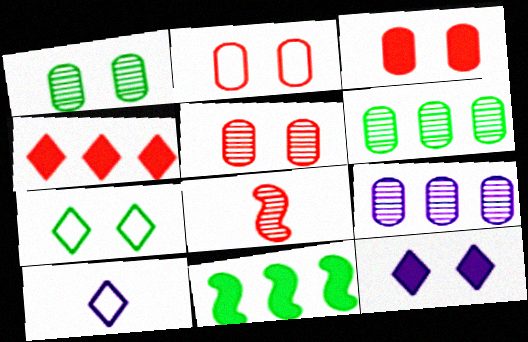[[2, 3, 5], 
[2, 4, 8], 
[5, 10, 11]]